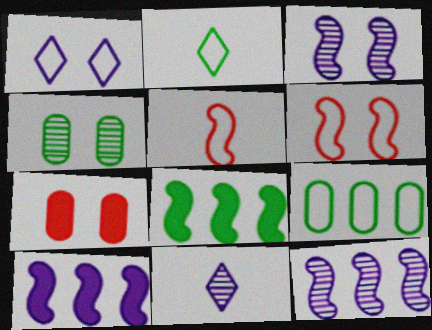[[1, 5, 9], 
[2, 4, 8], 
[2, 7, 12], 
[3, 5, 8]]